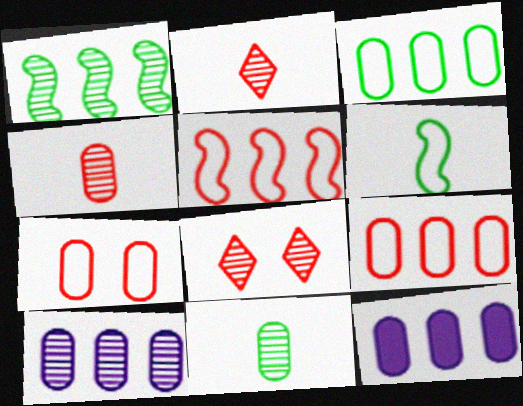[[6, 8, 12], 
[7, 11, 12]]